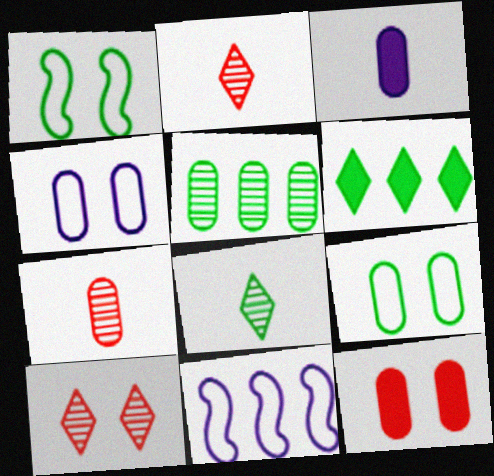[[8, 11, 12]]